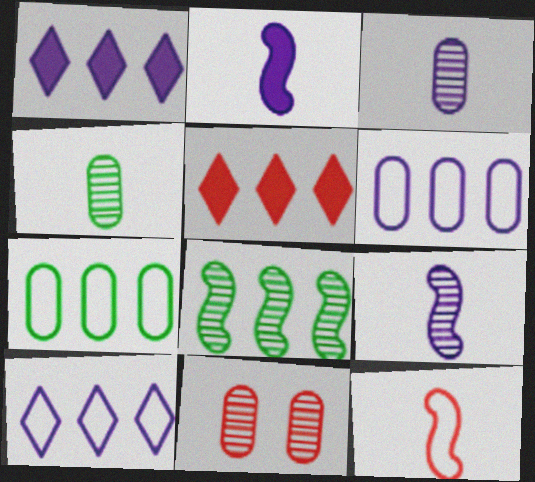[[5, 6, 8], 
[5, 11, 12]]